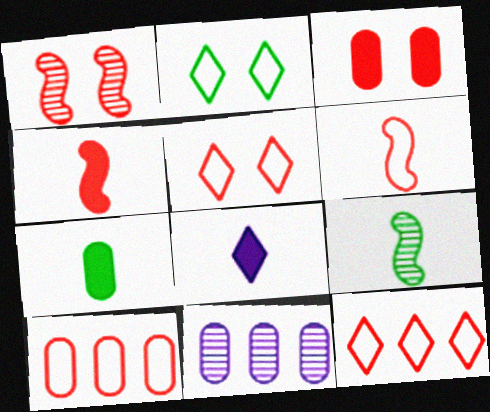[[1, 3, 5], 
[2, 4, 11], 
[4, 7, 8], 
[5, 6, 10]]